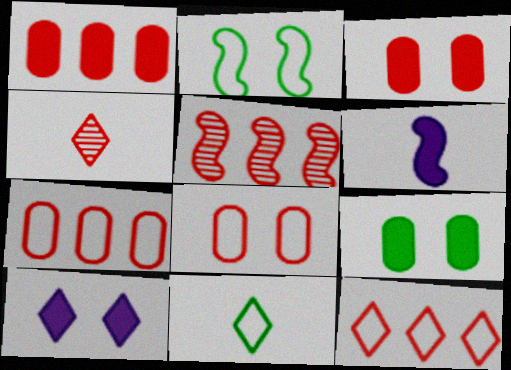[[1, 5, 12], 
[2, 5, 6]]